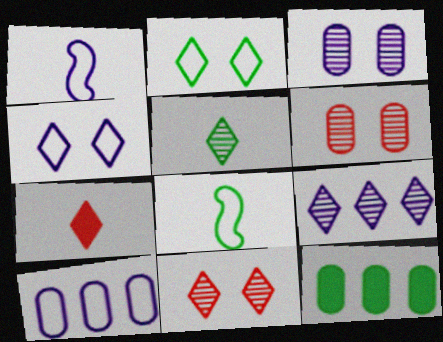[[1, 4, 10], 
[1, 11, 12], 
[2, 7, 9], 
[5, 9, 11]]